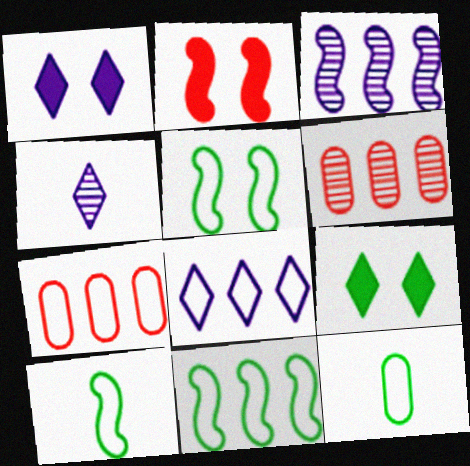[[1, 4, 8], 
[1, 6, 10], 
[2, 3, 10], 
[5, 10, 11], 
[7, 8, 11]]